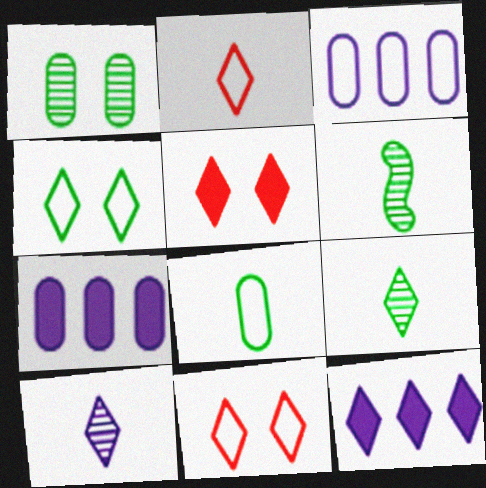[[3, 5, 6], 
[6, 7, 11], 
[9, 11, 12]]